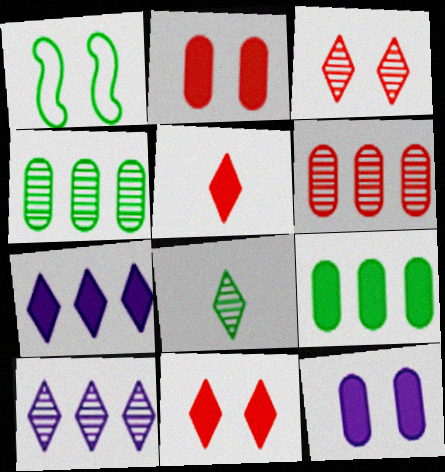[[1, 3, 12], 
[1, 8, 9], 
[3, 8, 10]]